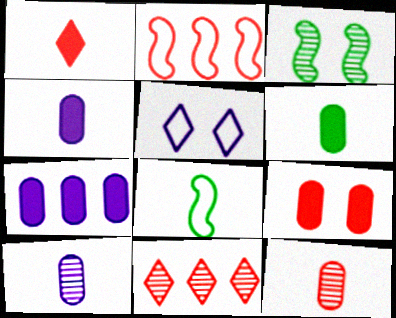[[1, 8, 10], 
[3, 5, 9], 
[3, 10, 11], 
[6, 7, 9]]